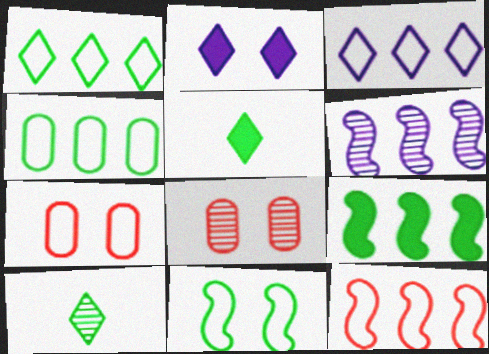[[2, 8, 11], 
[3, 4, 12], 
[5, 6, 7], 
[6, 8, 10], 
[6, 9, 12]]